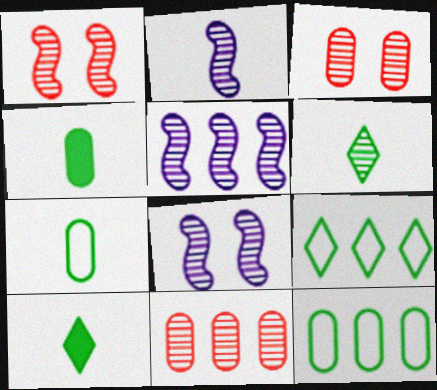[[2, 5, 8], 
[3, 5, 6], 
[6, 8, 11]]